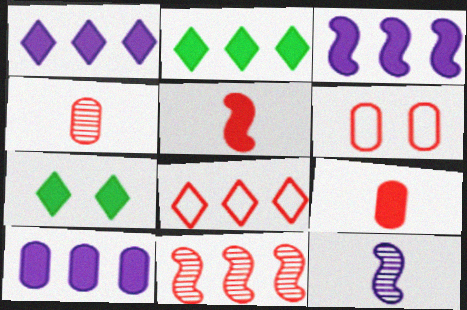[[1, 3, 10], 
[2, 6, 12], 
[3, 7, 9], 
[5, 7, 10]]